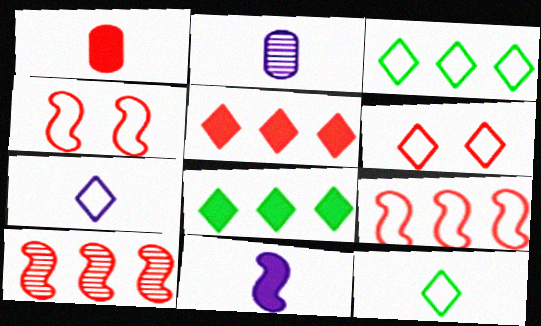[[1, 6, 10], 
[2, 4, 8], 
[2, 7, 11], 
[3, 6, 7]]